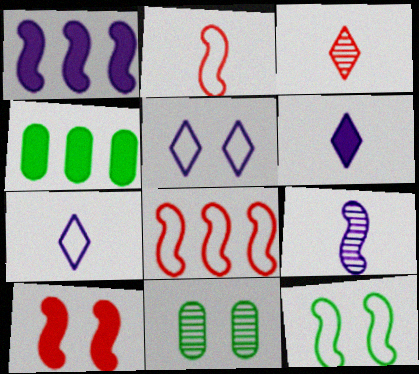[[4, 6, 10], 
[5, 10, 11], 
[6, 8, 11]]